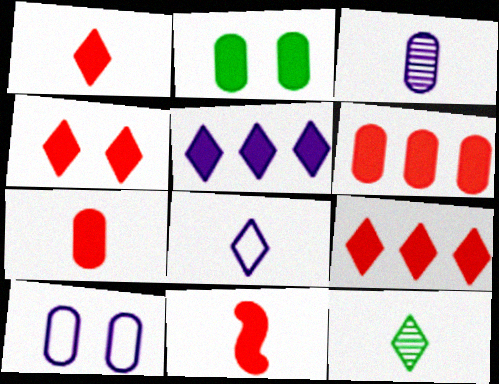[[1, 4, 9], 
[1, 7, 11], 
[1, 8, 12], 
[2, 5, 11], 
[4, 6, 11]]